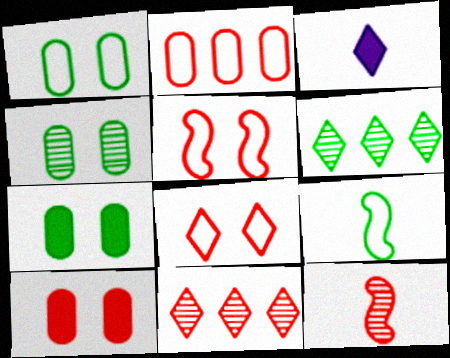[[1, 4, 7], 
[3, 6, 8], 
[6, 7, 9]]